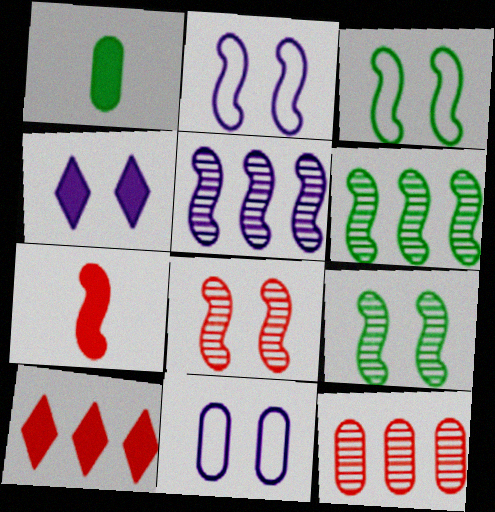[[1, 11, 12], 
[2, 6, 7], 
[3, 5, 7]]